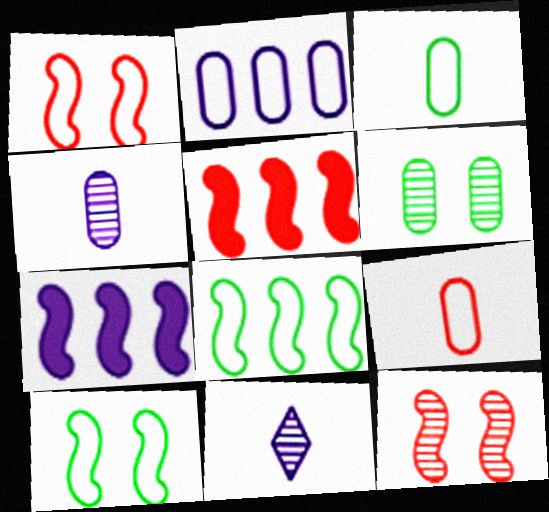[]